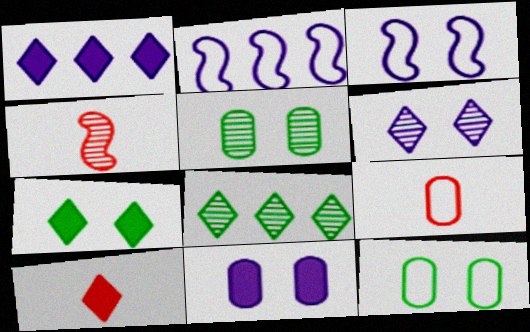[[1, 4, 12], 
[1, 7, 10], 
[2, 5, 10], 
[3, 6, 11], 
[4, 9, 10]]